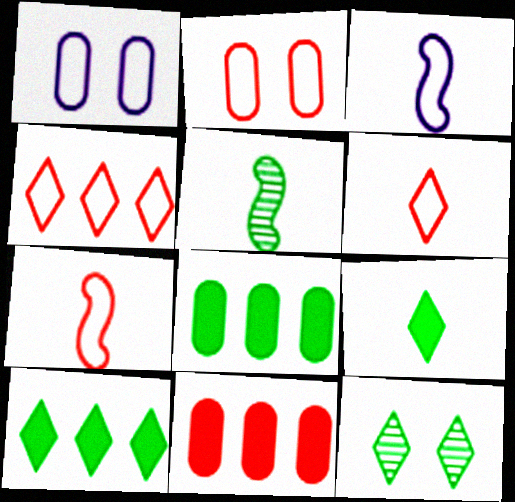[[2, 4, 7], 
[3, 11, 12]]